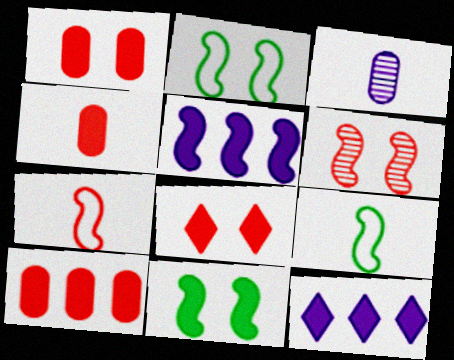[[1, 4, 10], 
[4, 11, 12], 
[5, 6, 9]]